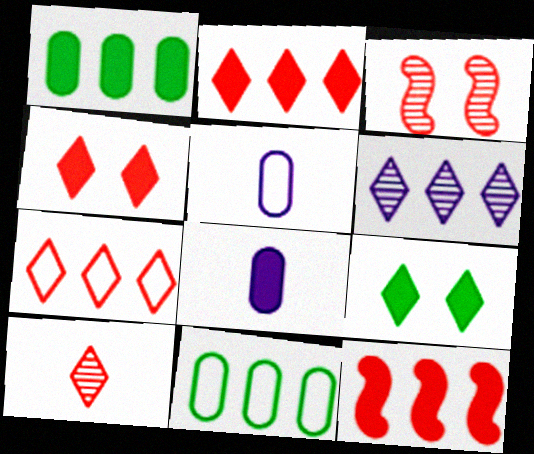[[4, 7, 10], 
[6, 11, 12], 
[8, 9, 12]]